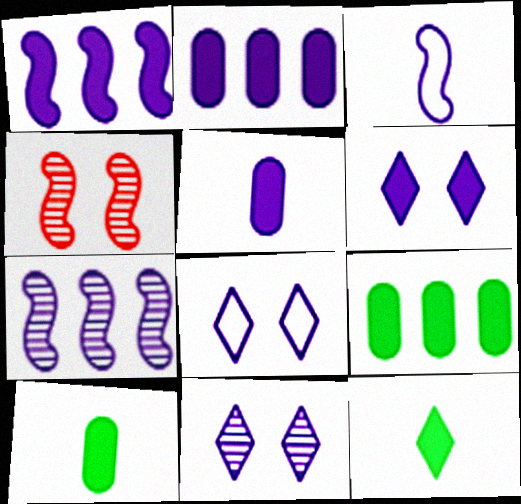[[1, 5, 6], 
[2, 3, 11], 
[5, 7, 8], 
[6, 8, 11]]